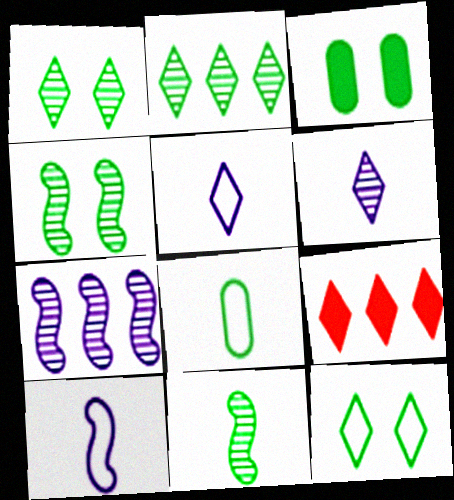[[1, 5, 9], 
[3, 4, 12], 
[6, 9, 12]]